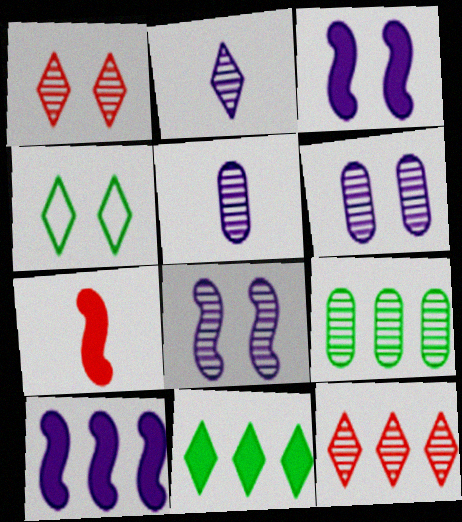[]